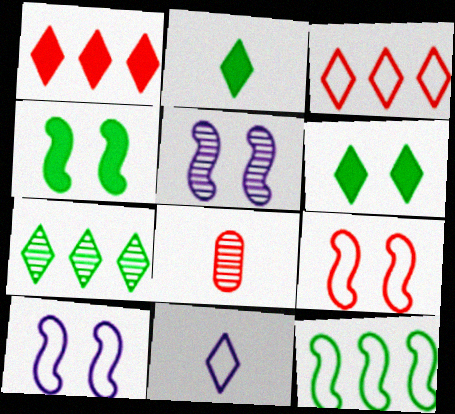[[1, 8, 9], 
[4, 5, 9], 
[5, 7, 8]]